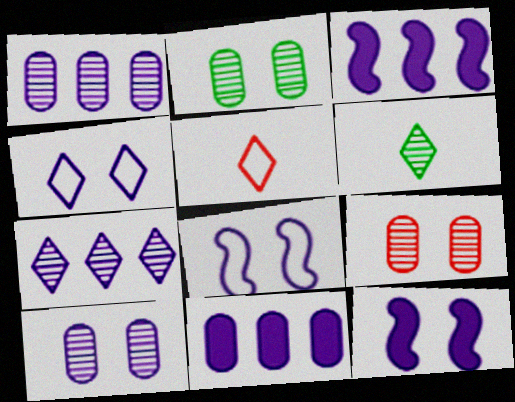[[2, 3, 5], 
[2, 9, 10], 
[4, 10, 12]]